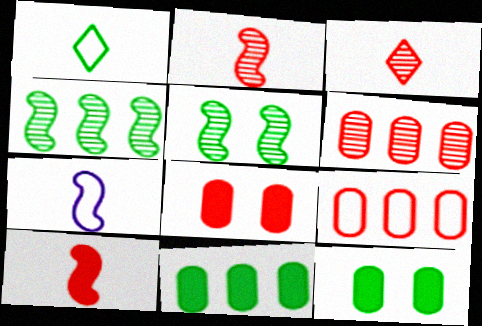[[1, 4, 12], 
[1, 5, 11]]